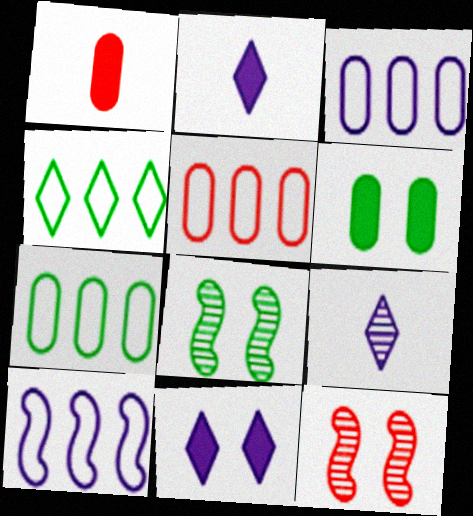[[2, 5, 8], 
[2, 7, 12], 
[3, 5, 7], 
[4, 5, 10]]